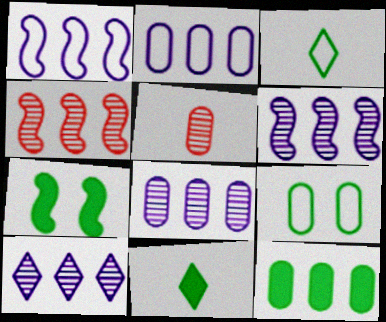[[6, 8, 10], 
[7, 11, 12]]